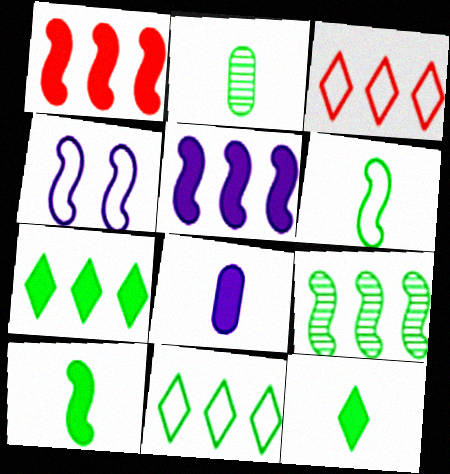[[2, 6, 12]]